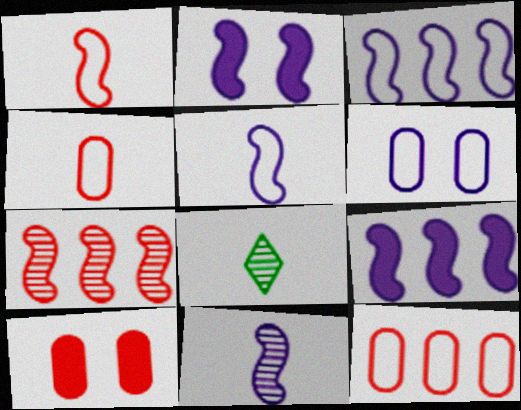[[2, 3, 11], 
[2, 8, 12], 
[3, 8, 10]]